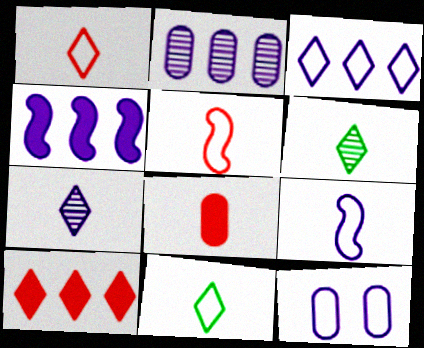[[2, 3, 4], 
[3, 9, 12], 
[4, 7, 12], 
[6, 8, 9]]